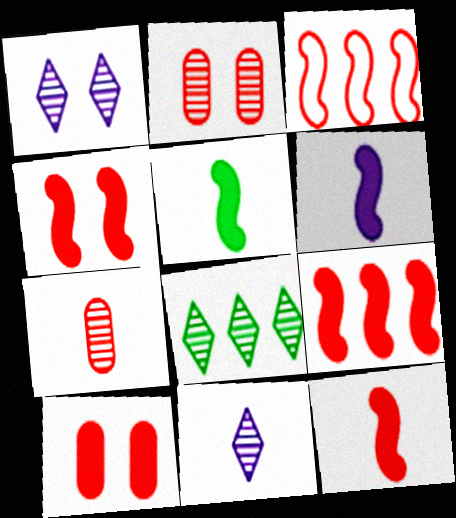[[4, 9, 12], 
[5, 6, 12]]